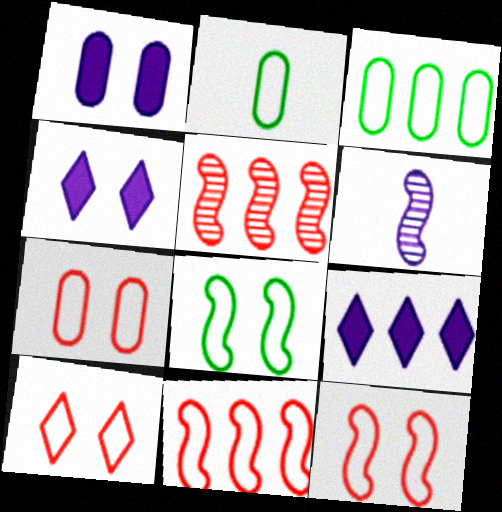[[2, 4, 5], 
[3, 5, 9], 
[7, 10, 12]]